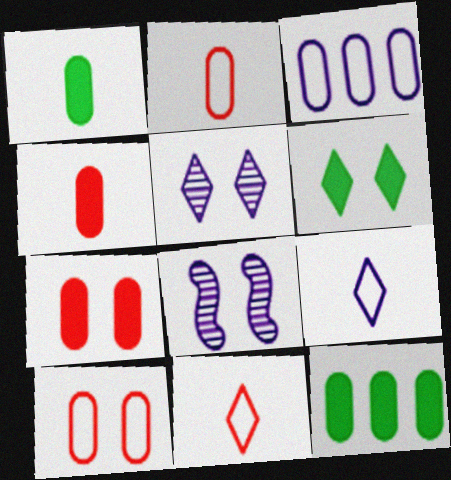[[6, 8, 10], 
[8, 11, 12]]